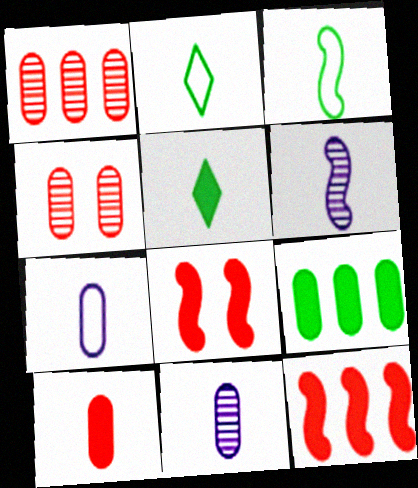[[2, 6, 10], 
[4, 7, 9]]